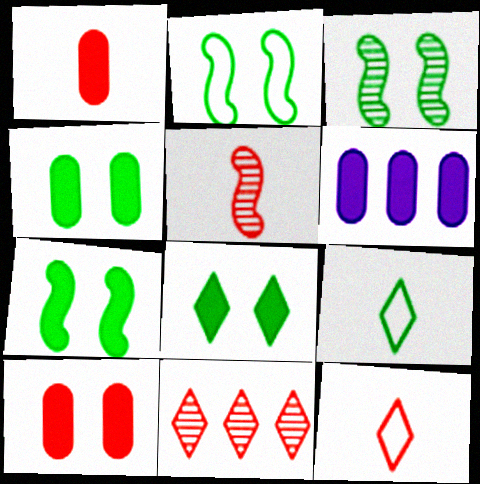[[1, 4, 6], 
[1, 5, 12], 
[2, 3, 7], 
[3, 6, 12], 
[4, 7, 8]]